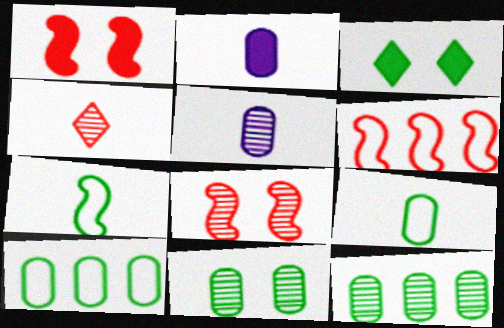[[2, 4, 7], 
[3, 5, 6], 
[3, 7, 12]]